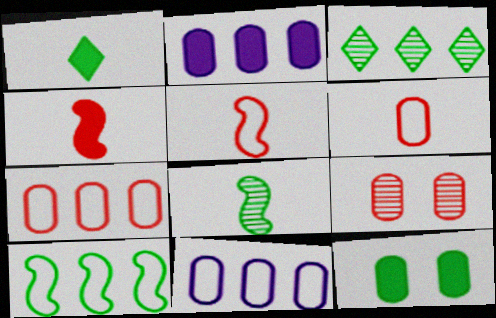[]